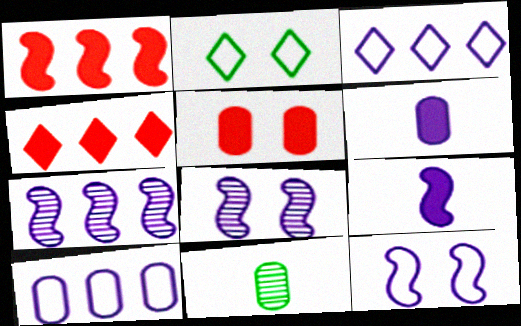[[2, 5, 8], 
[3, 6, 8], 
[4, 11, 12], 
[5, 10, 11], 
[7, 9, 12]]